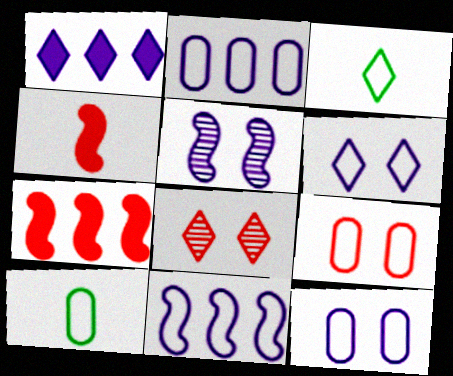[[1, 3, 8], 
[2, 9, 10], 
[3, 9, 11]]